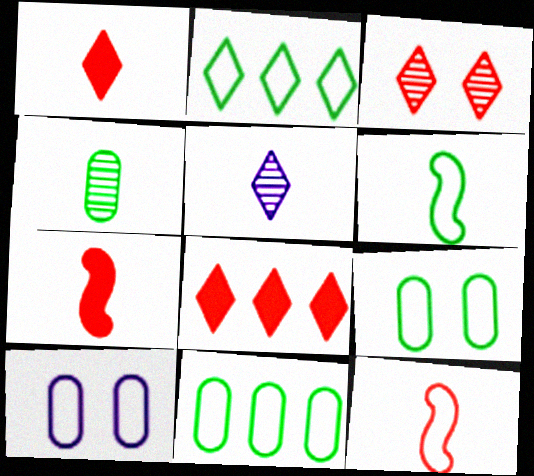[[2, 6, 9], 
[2, 10, 12]]